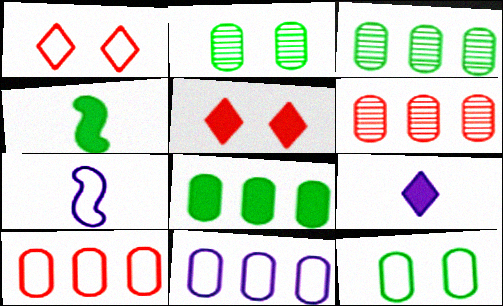[[3, 5, 7], 
[6, 8, 11]]